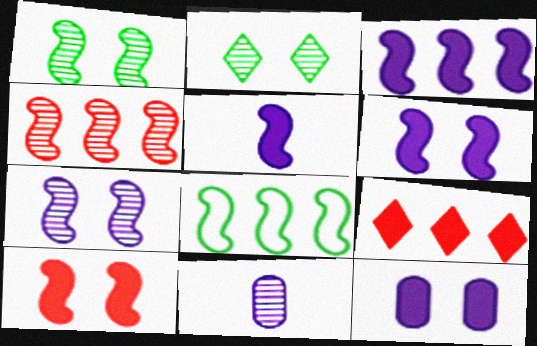[[2, 4, 11], 
[3, 4, 8], 
[3, 5, 6]]